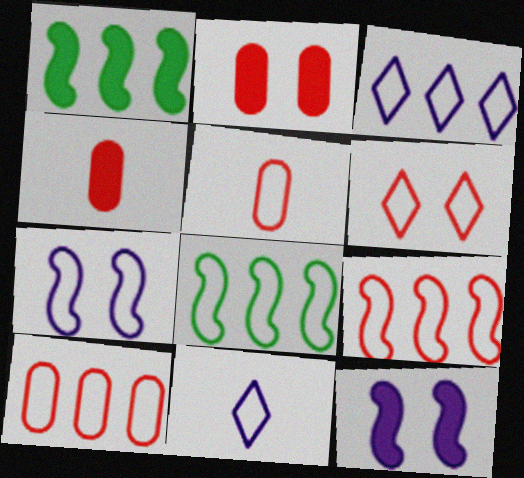[[3, 8, 10], 
[5, 6, 9]]